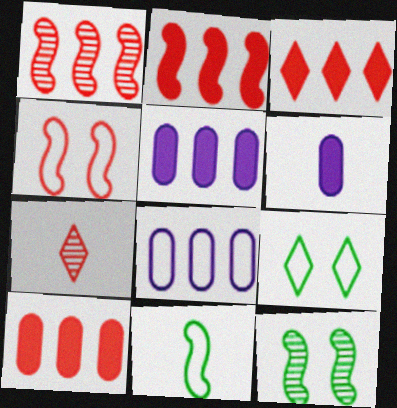[[1, 6, 9], 
[2, 3, 10], 
[4, 7, 10], 
[6, 7, 11]]